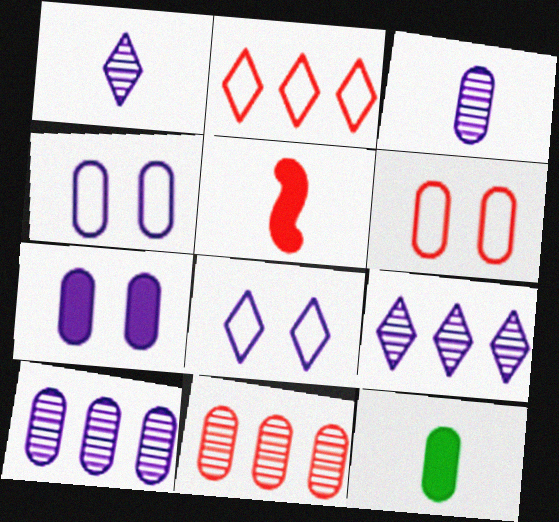[[4, 11, 12], 
[6, 10, 12]]